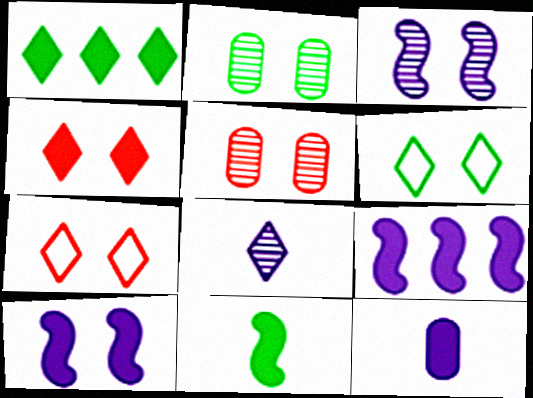[[1, 7, 8], 
[2, 7, 10], 
[5, 6, 10]]